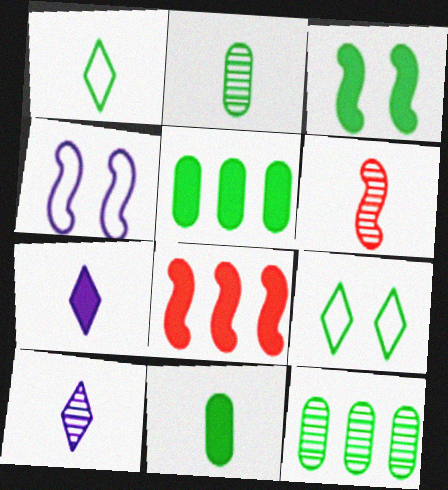[[1, 3, 12], 
[2, 6, 10]]